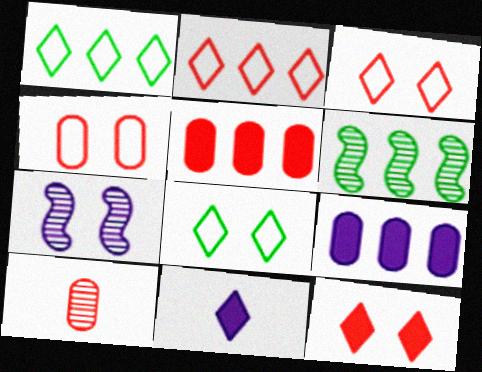[[2, 6, 9], 
[4, 5, 10], 
[4, 6, 11]]